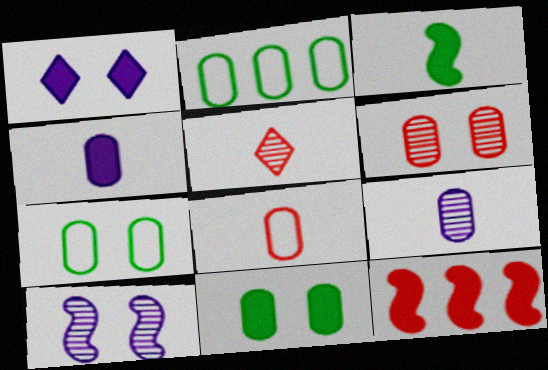[[2, 4, 6]]